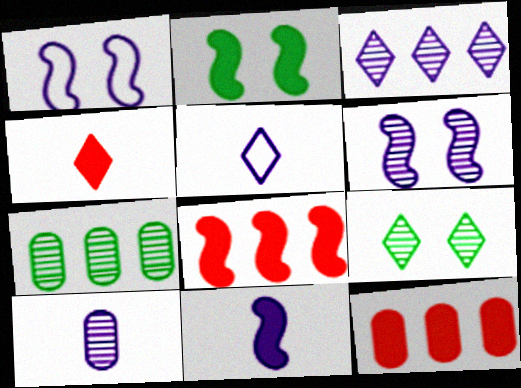[[1, 4, 7], 
[2, 8, 11], 
[3, 6, 10], 
[5, 10, 11]]